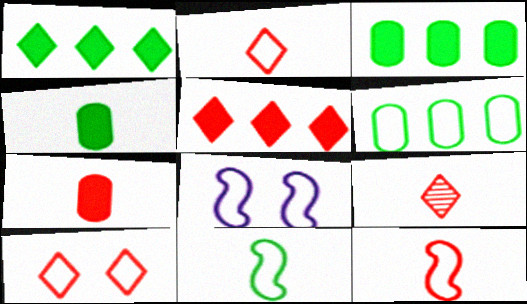[[2, 6, 8], 
[3, 8, 9], 
[5, 9, 10], 
[7, 9, 12]]